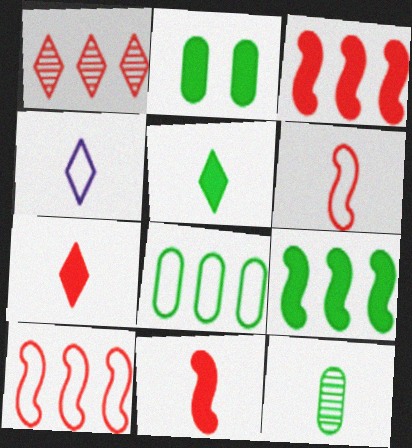[[2, 5, 9], 
[2, 8, 12], 
[4, 11, 12]]